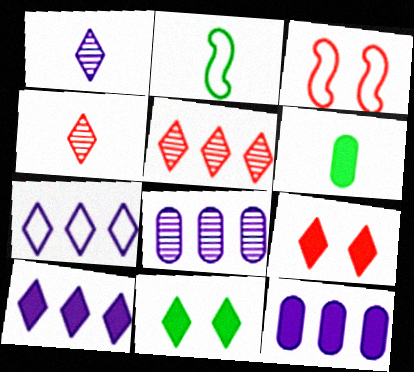[[2, 8, 9], 
[4, 7, 11]]